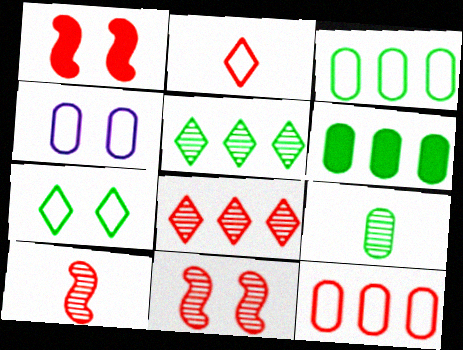[]